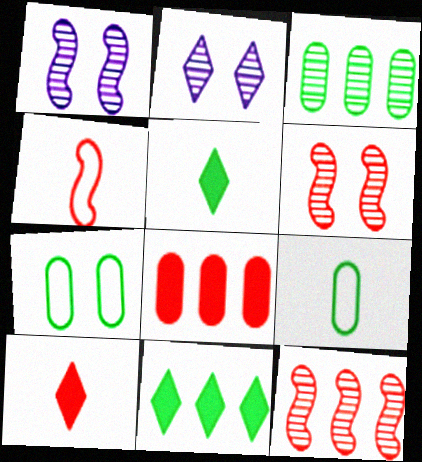[]